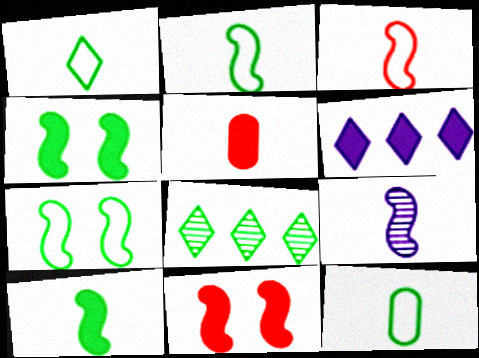[[1, 2, 12], 
[1, 5, 9], 
[3, 9, 10], 
[4, 5, 6], 
[4, 8, 12]]